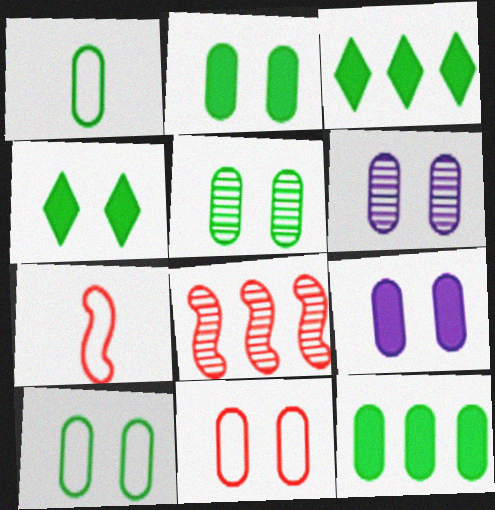[[1, 5, 12], 
[2, 5, 10], 
[2, 6, 11], 
[3, 6, 7], 
[5, 9, 11]]